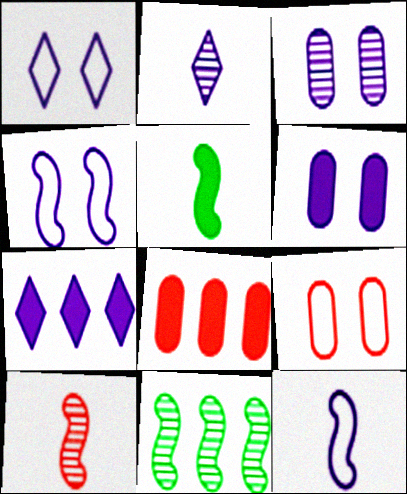[[1, 2, 7], 
[3, 7, 12], 
[5, 10, 12]]